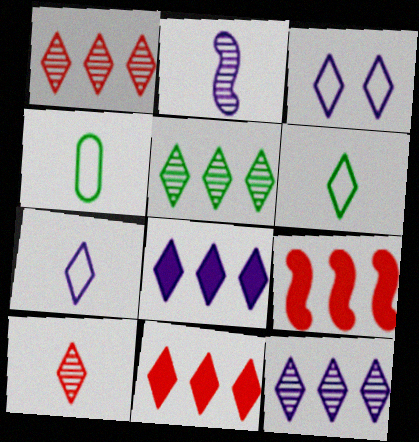[[1, 5, 12]]